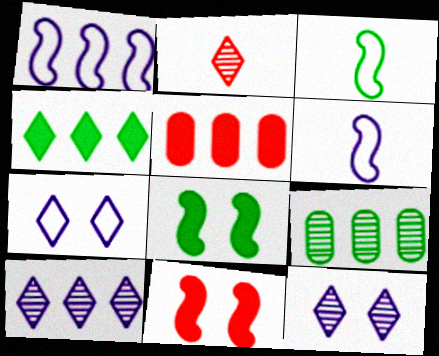[[2, 4, 7], 
[3, 5, 12]]